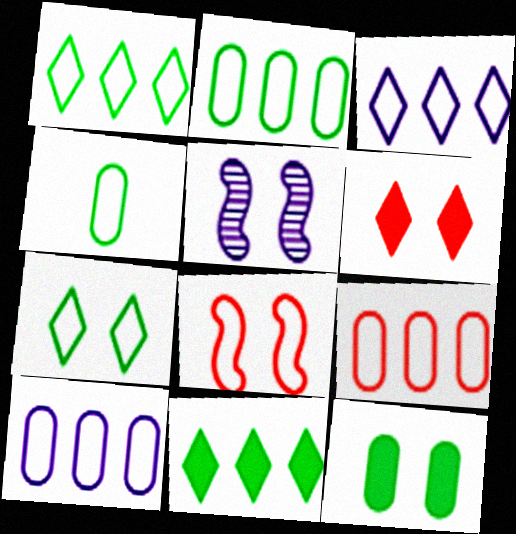[[2, 9, 10], 
[3, 4, 8]]